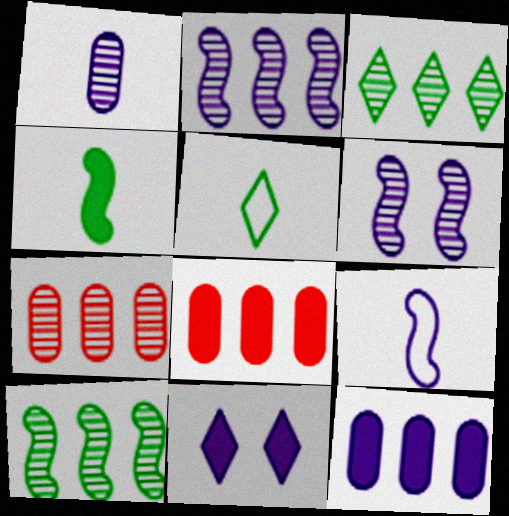[[2, 3, 7], 
[4, 8, 11], 
[5, 6, 8]]